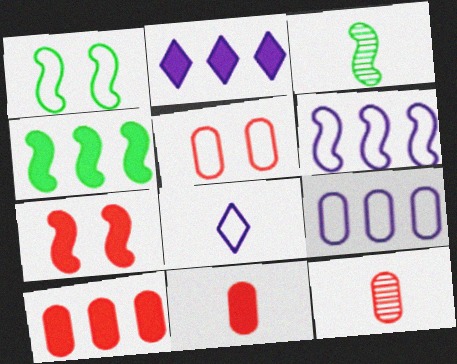[[1, 2, 12], 
[1, 3, 4], 
[2, 3, 5], 
[2, 4, 10], 
[3, 6, 7], 
[3, 8, 11], 
[5, 10, 12]]